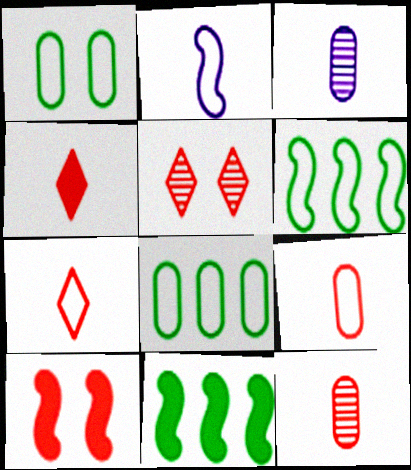[]